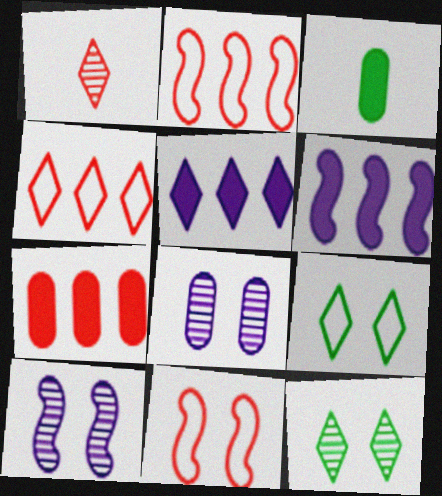[[1, 5, 9], 
[1, 7, 11], 
[3, 4, 10]]